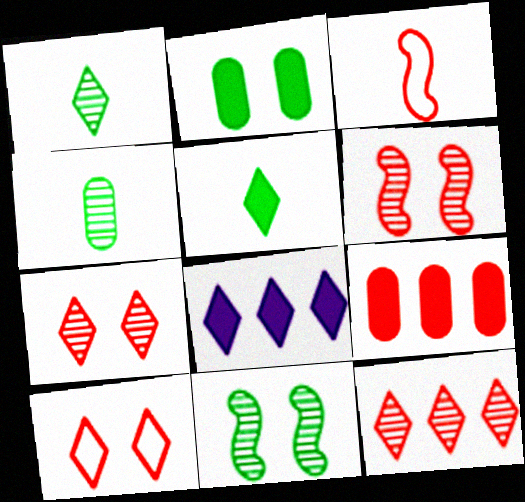[[1, 8, 10], 
[3, 7, 9]]